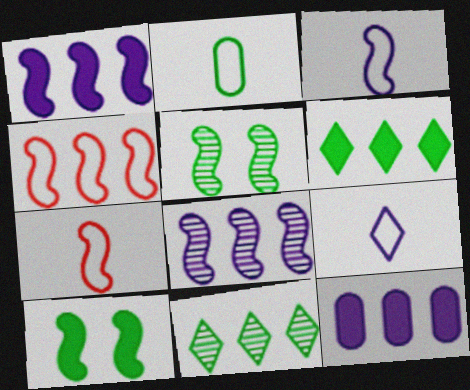[[1, 5, 7], 
[2, 5, 6], 
[2, 7, 9], 
[2, 10, 11], 
[4, 11, 12], 
[7, 8, 10]]